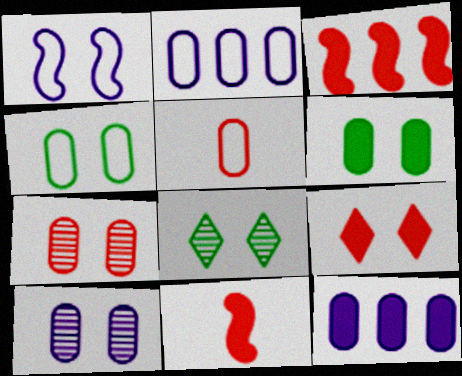[[2, 4, 5], 
[2, 8, 11]]